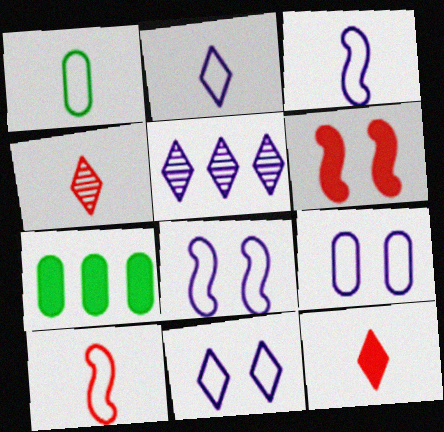[[1, 2, 10], 
[1, 5, 6], 
[4, 7, 8], 
[8, 9, 11]]